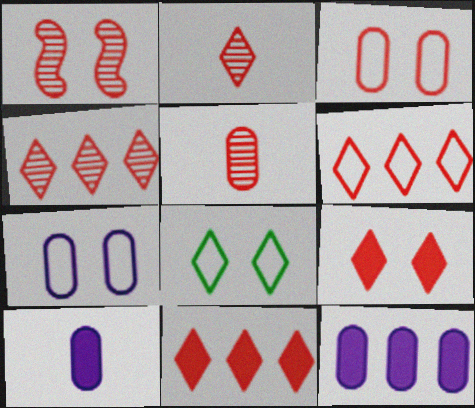[[1, 3, 9], 
[1, 4, 5], 
[2, 6, 9], 
[4, 6, 11]]